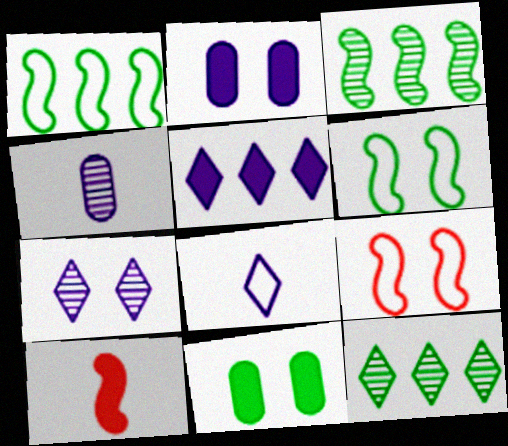[[5, 7, 8], 
[5, 10, 11], 
[7, 9, 11]]